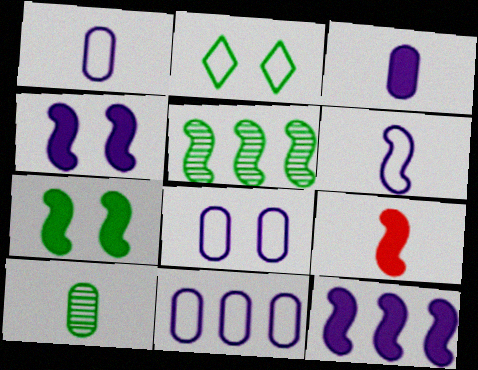[[1, 8, 11], 
[7, 9, 12]]